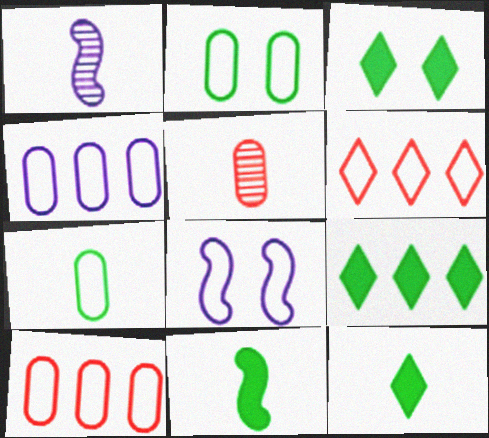[[1, 3, 10], 
[3, 9, 12], 
[5, 8, 9], 
[6, 7, 8]]